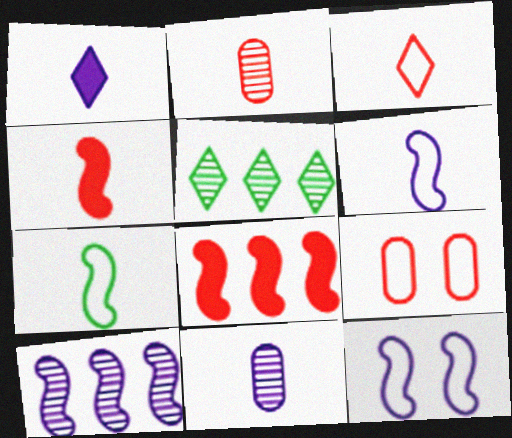[[1, 2, 7], 
[1, 6, 11], 
[2, 3, 4]]